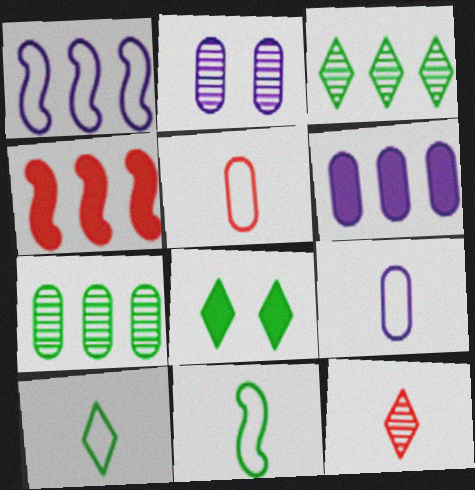[[2, 4, 10], 
[2, 6, 9], 
[3, 8, 10], 
[7, 8, 11]]